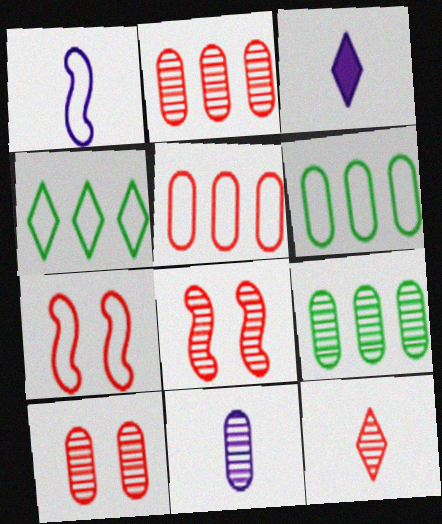[[1, 3, 11], 
[2, 8, 12], 
[3, 6, 8], 
[3, 7, 9], 
[9, 10, 11]]